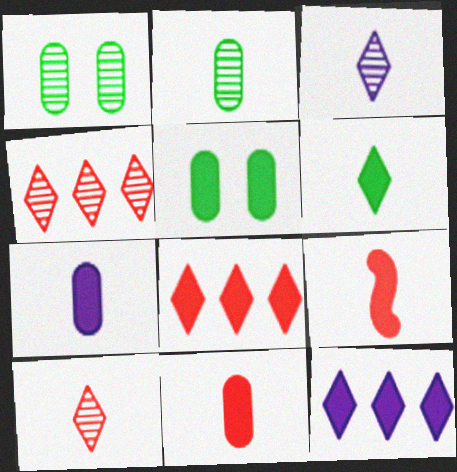[[5, 9, 12], 
[6, 7, 9]]